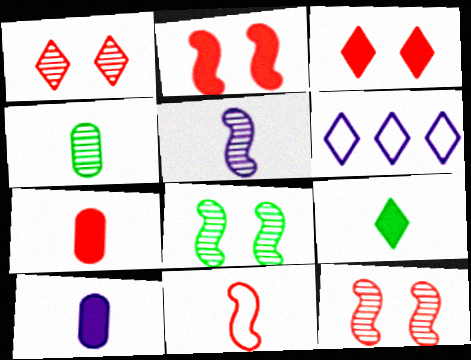[[1, 6, 9], 
[2, 4, 6], 
[6, 7, 8]]